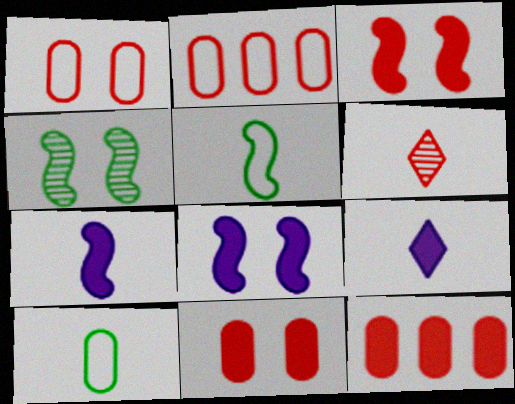[[2, 3, 6], 
[2, 4, 9], 
[6, 7, 10]]